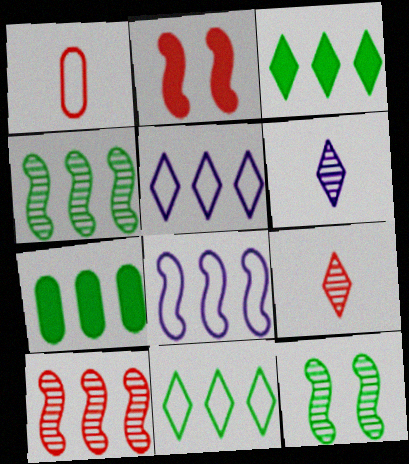[[4, 7, 11], 
[5, 7, 10]]